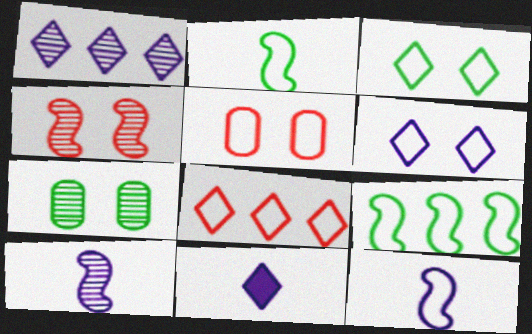[[1, 6, 11]]